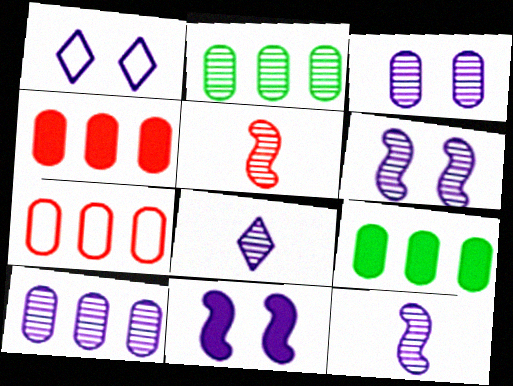[[1, 3, 11], 
[1, 5, 9], 
[6, 8, 10], 
[7, 9, 10]]